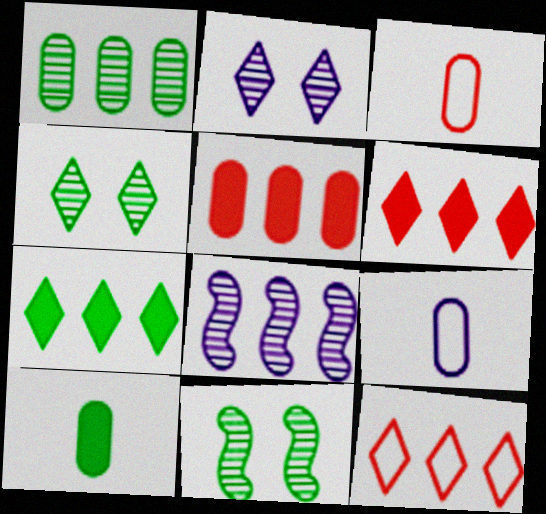[[6, 9, 11]]